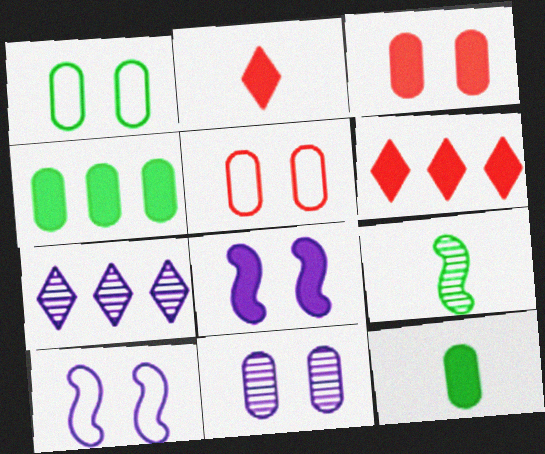[[1, 3, 11], 
[2, 4, 8], 
[6, 8, 12]]